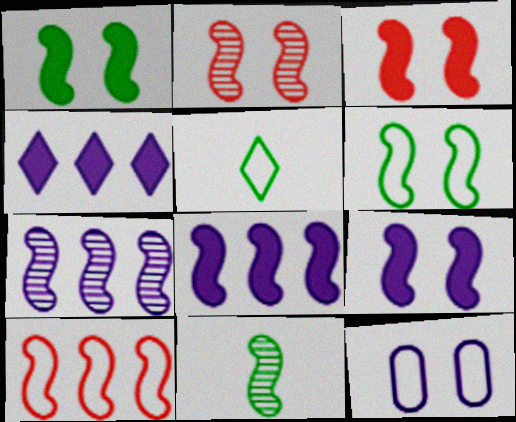[[1, 3, 9], 
[2, 6, 9], 
[2, 7, 11], 
[5, 10, 12], 
[9, 10, 11]]